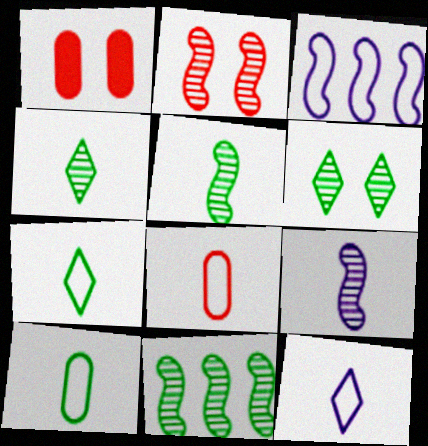[[1, 3, 4], 
[1, 11, 12], 
[2, 9, 11]]